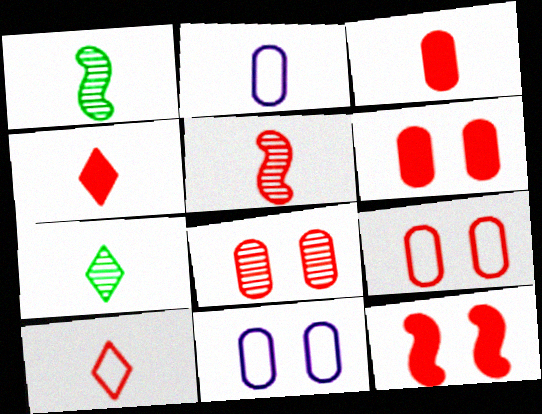[[1, 2, 4], 
[3, 5, 10], 
[6, 8, 9]]